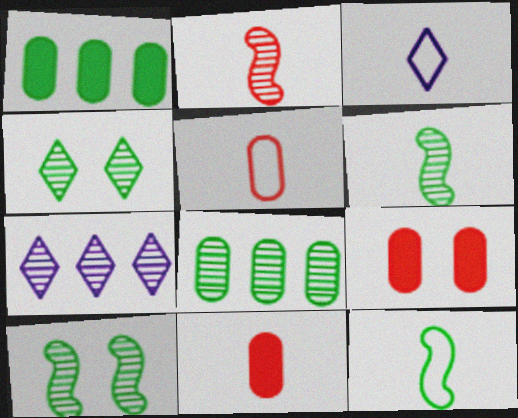[[1, 4, 12], 
[3, 5, 12], 
[3, 6, 11], 
[4, 6, 8], 
[7, 9, 12]]